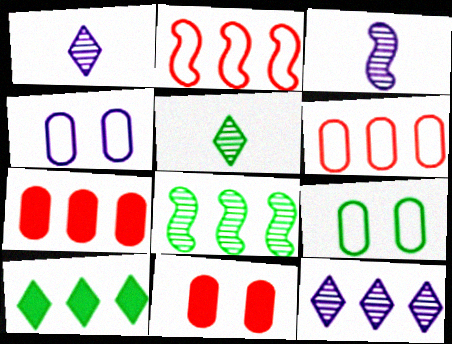[]